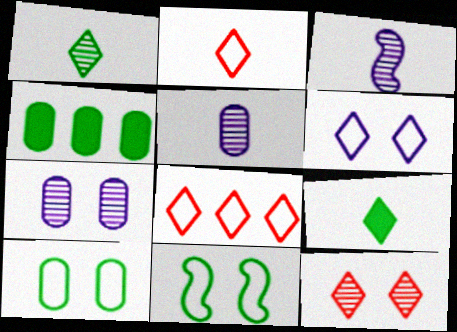[[1, 4, 11]]